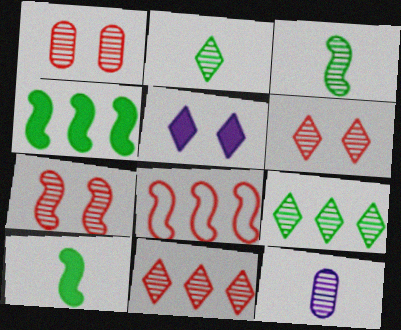[[1, 6, 7], 
[7, 9, 12]]